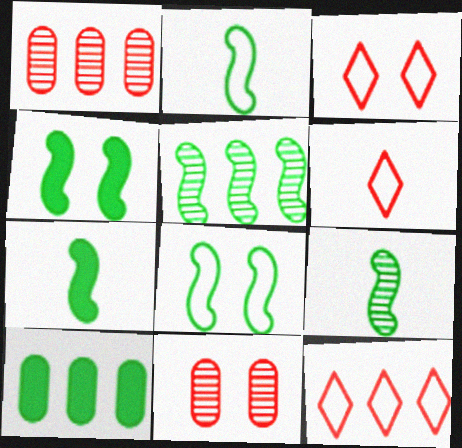[[2, 4, 5], 
[2, 7, 9], 
[3, 6, 12], 
[5, 7, 8]]